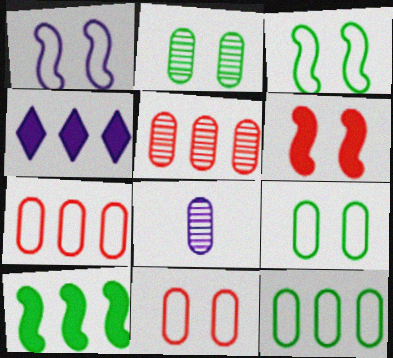[[1, 4, 8], 
[2, 5, 8]]